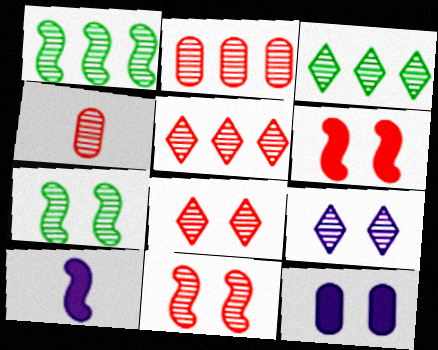[[1, 4, 9], 
[4, 5, 11]]